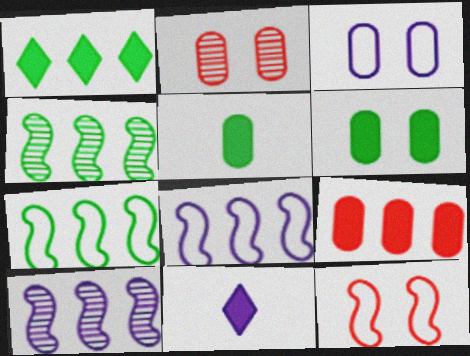[[2, 3, 6], 
[2, 7, 11], 
[3, 10, 11]]